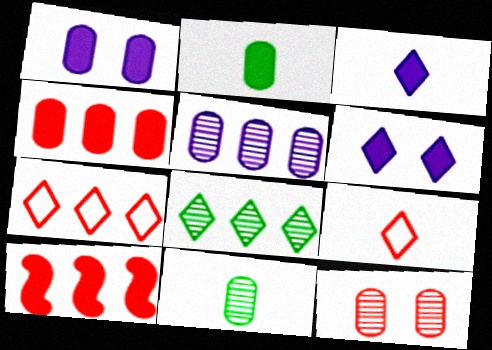[[1, 2, 4], 
[2, 6, 10], 
[5, 11, 12], 
[6, 8, 9], 
[9, 10, 12]]